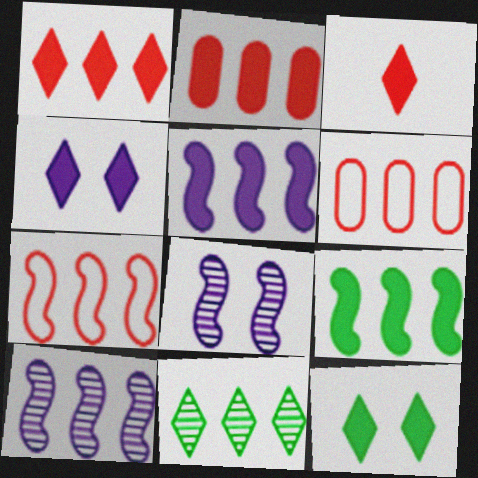[[5, 6, 11], 
[7, 9, 10]]